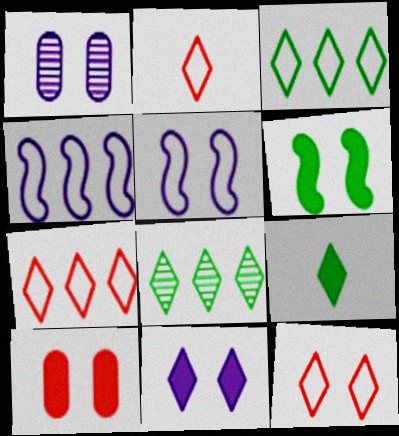[[1, 5, 11], 
[1, 6, 12], 
[2, 7, 12], 
[2, 8, 11], 
[6, 10, 11]]